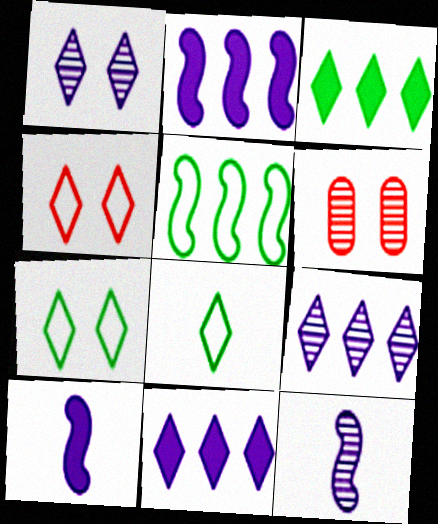[[2, 6, 8]]